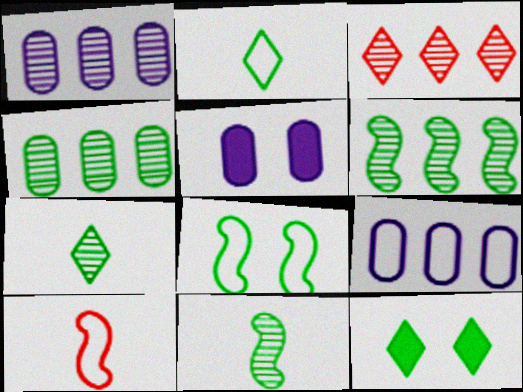[[1, 3, 6], 
[1, 10, 12]]